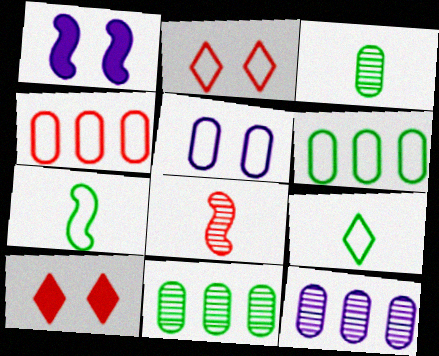[[4, 8, 10], 
[7, 10, 12]]